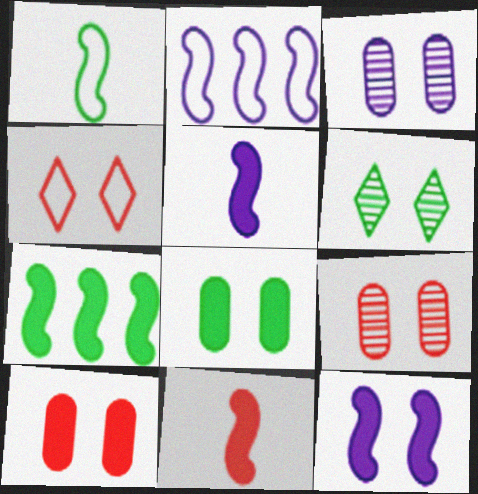[[7, 11, 12]]